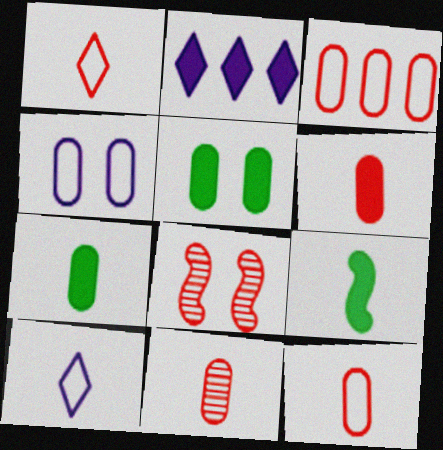[[6, 11, 12], 
[9, 10, 11]]